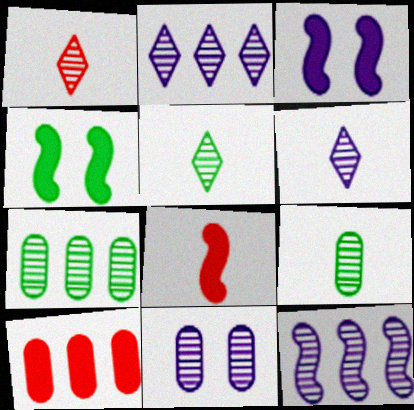[[1, 5, 6], 
[6, 11, 12]]